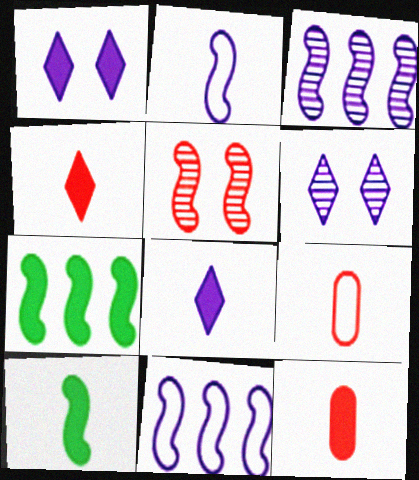[[1, 7, 12], 
[2, 5, 7], 
[5, 10, 11], 
[6, 7, 9], 
[8, 10, 12]]